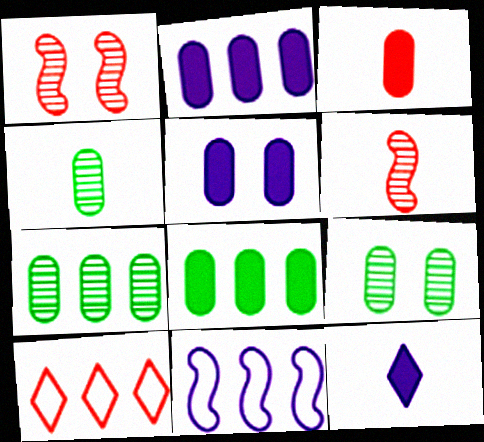[[1, 3, 10], 
[3, 5, 8], 
[4, 7, 9]]